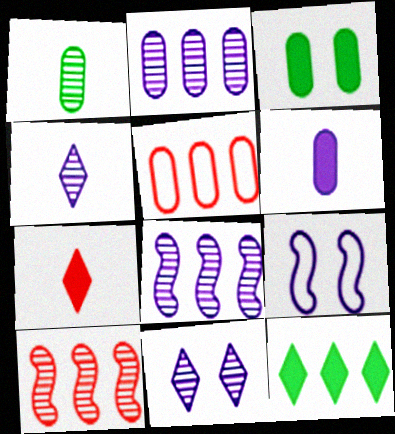[[1, 10, 11], 
[5, 8, 12]]